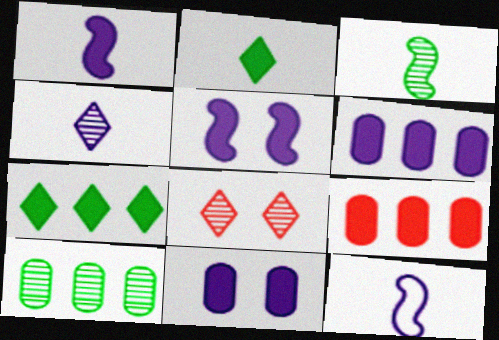[[2, 5, 9]]